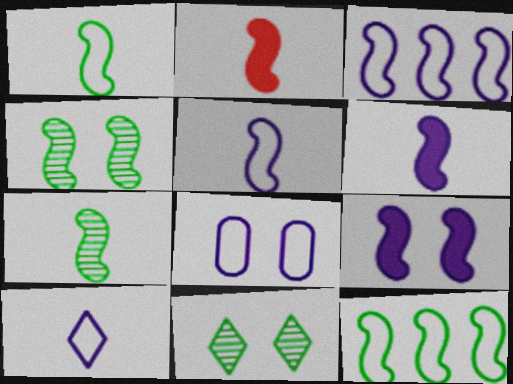[[2, 3, 4], 
[2, 5, 7], 
[3, 8, 10]]